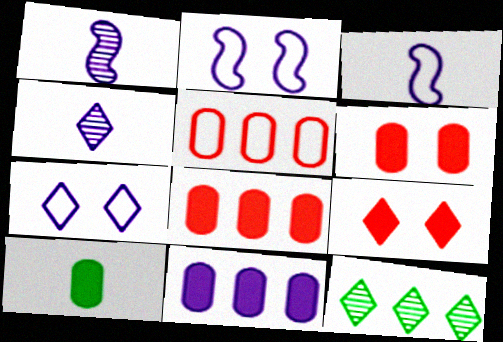[[1, 7, 11], 
[2, 4, 11], 
[3, 6, 12], 
[6, 10, 11]]